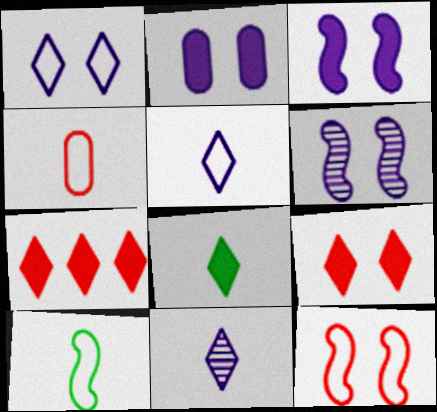[[1, 2, 6], 
[4, 5, 10]]